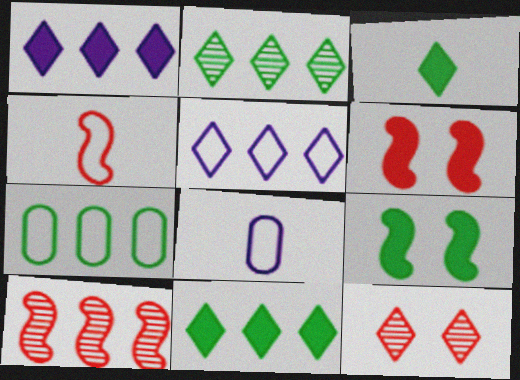[[1, 7, 10], 
[2, 6, 8], 
[3, 5, 12], 
[4, 6, 10]]